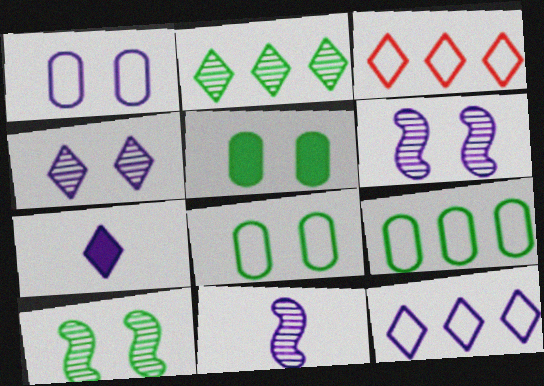[[3, 5, 11], 
[4, 7, 12]]